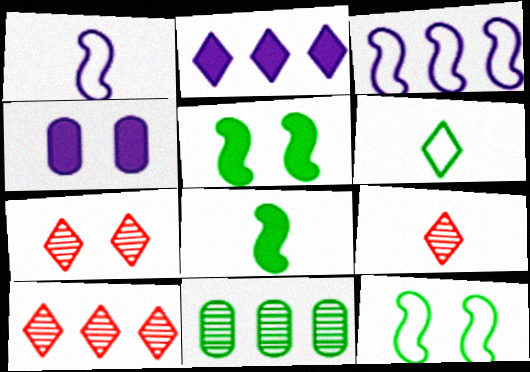[[2, 6, 7], 
[4, 7, 12], 
[5, 6, 11], 
[7, 9, 10]]